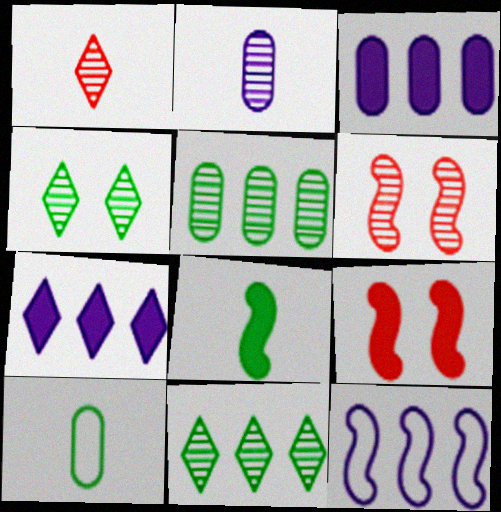[[2, 6, 11], 
[6, 7, 10], 
[6, 8, 12]]